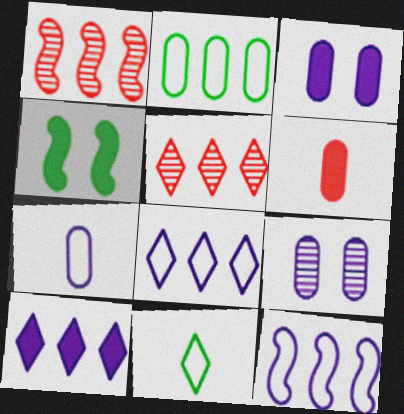[[1, 2, 10], 
[1, 3, 11], 
[2, 6, 9], 
[4, 5, 7], 
[4, 6, 10]]